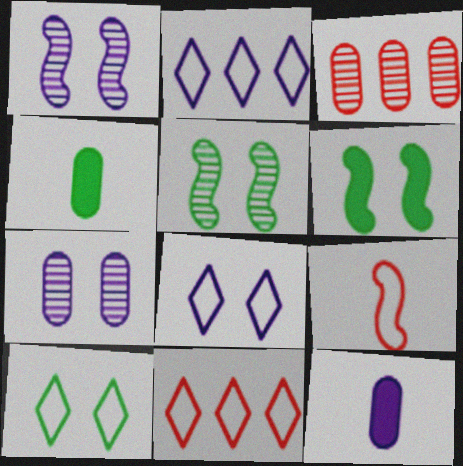[[1, 2, 12], 
[1, 4, 11], 
[5, 11, 12]]